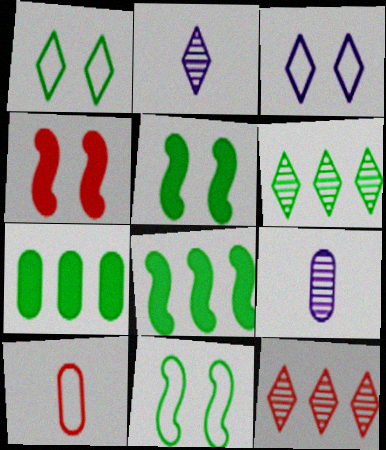[[4, 10, 12]]